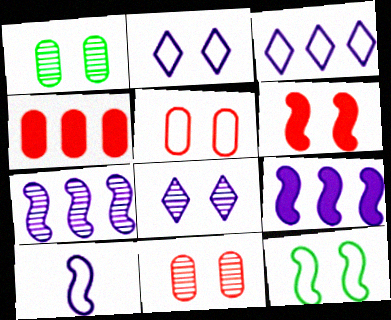[[1, 2, 6], 
[2, 5, 12]]